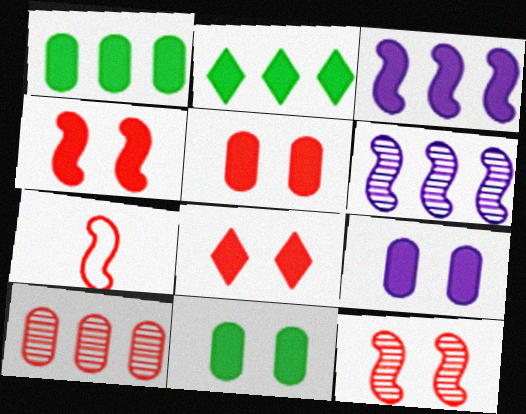[[4, 5, 8], 
[5, 9, 11], 
[7, 8, 10]]